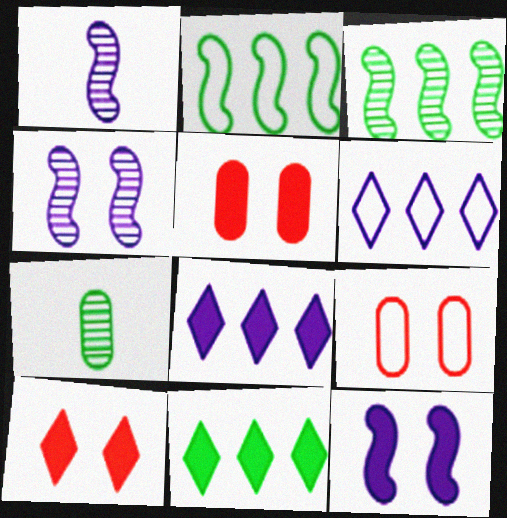[[1, 9, 11]]